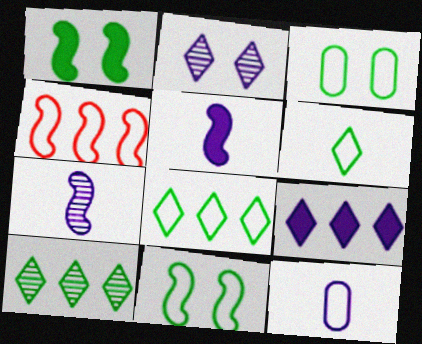[[1, 4, 7]]